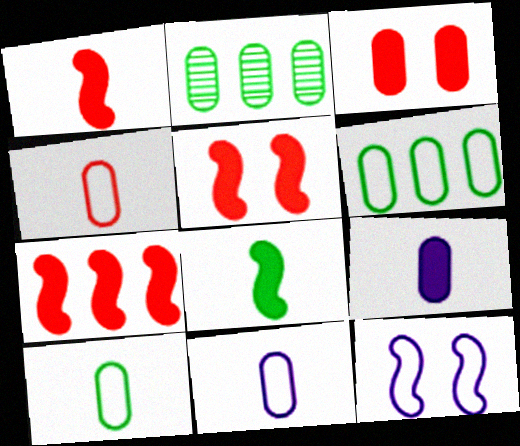[[1, 5, 7], 
[2, 3, 11], 
[4, 10, 11]]